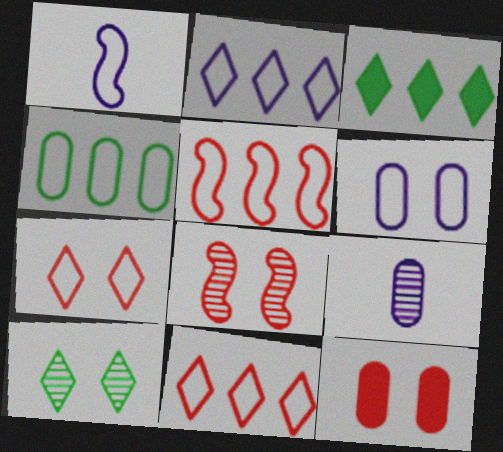[[1, 2, 6], 
[1, 4, 7], 
[2, 4, 5], 
[4, 9, 12], 
[7, 8, 12]]